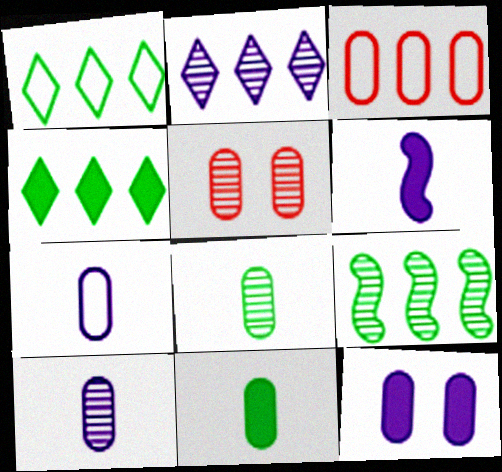[[1, 5, 6], 
[3, 8, 12]]